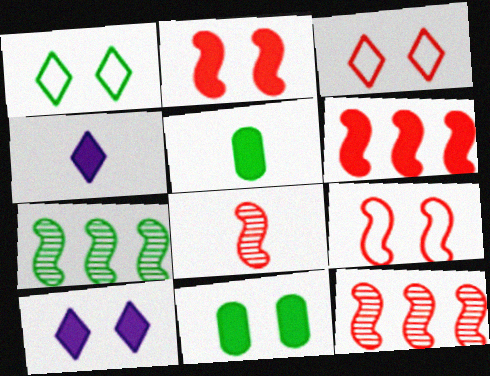[[1, 5, 7], 
[2, 10, 11], 
[4, 6, 11], 
[5, 6, 10], 
[6, 8, 9]]